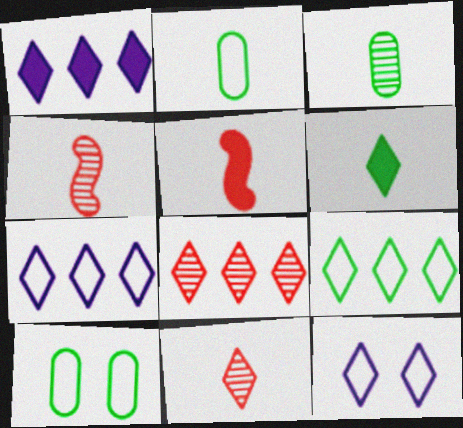[[1, 4, 10], 
[1, 8, 9], 
[6, 8, 12]]